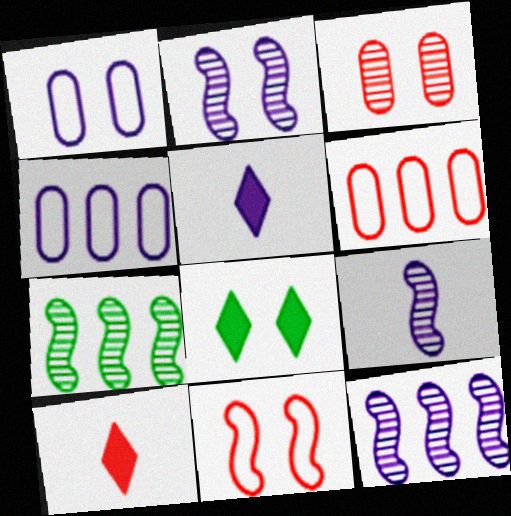[[1, 5, 12], 
[1, 7, 10], 
[2, 4, 5], 
[2, 9, 12], 
[6, 8, 9]]